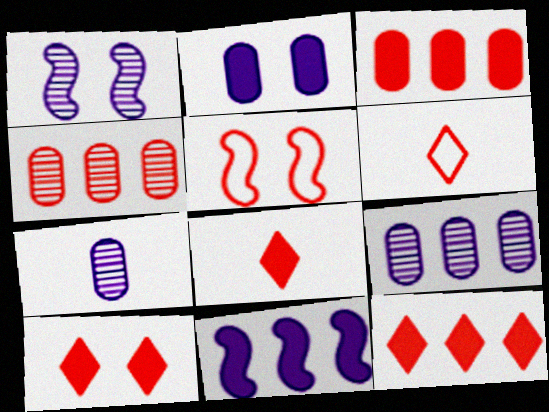[[4, 5, 8], 
[8, 10, 12]]